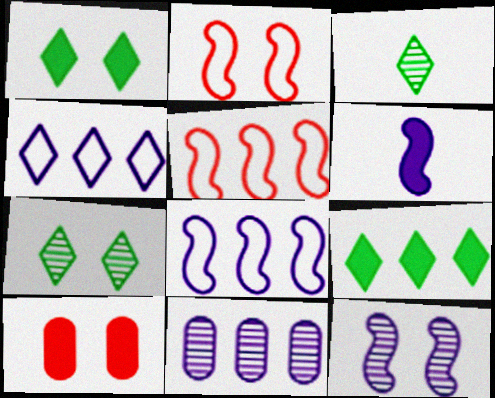[[3, 8, 10], 
[5, 9, 11], 
[6, 8, 12], 
[6, 9, 10]]